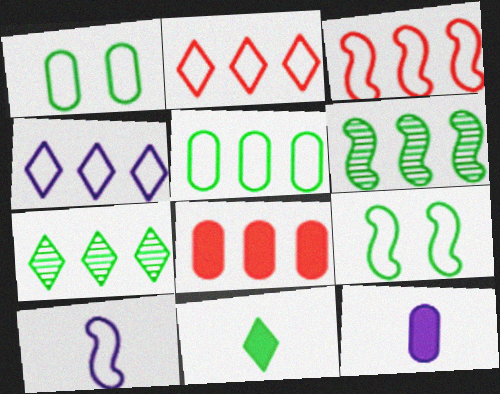[[1, 2, 10], 
[1, 6, 11], 
[3, 4, 5], 
[3, 9, 10], 
[4, 6, 8]]